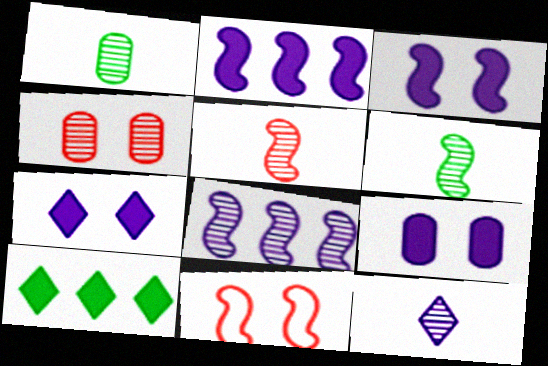[[1, 5, 12], 
[2, 6, 11], 
[3, 7, 9]]